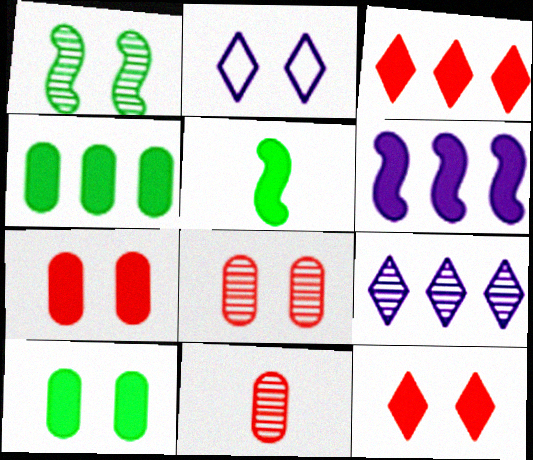[[1, 2, 7], 
[1, 9, 11], 
[3, 4, 6]]